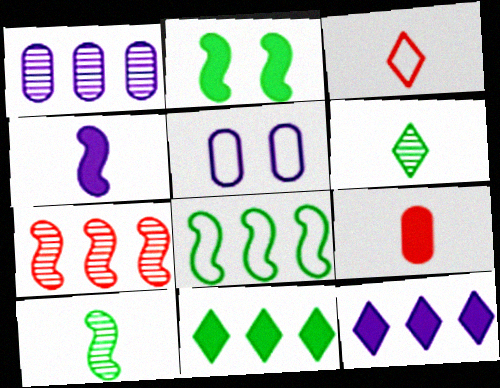[[1, 2, 3], 
[2, 8, 10], 
[2, 9, 12], 
[3, 5, 8]]